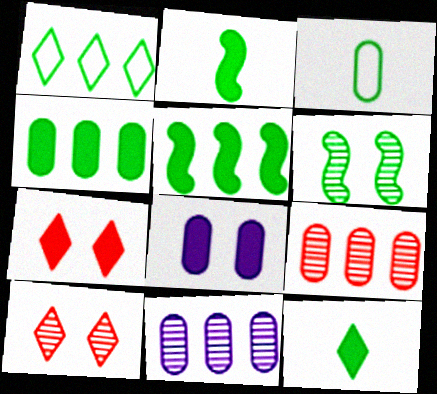[[3, 8, 9]]